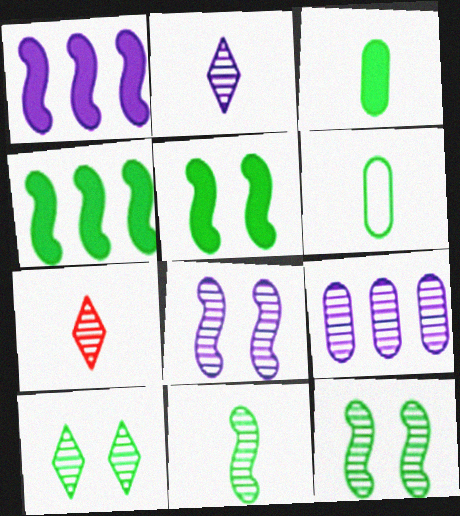[[2, 8, 9], 
[4, 6, 10], 
[7, 9, 12]]